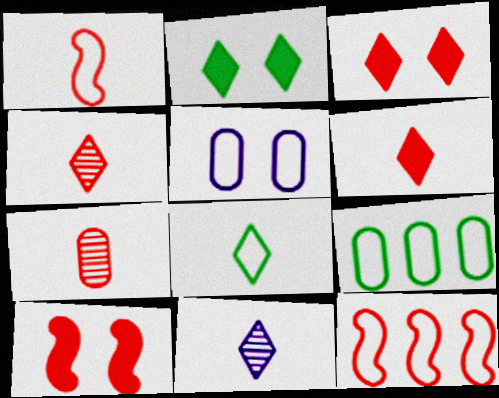[[1, 6, 7], 
[3, 7, 12], 
[5, 8, 12], 
[6, 8, 11], 
[9, 10, 11]]